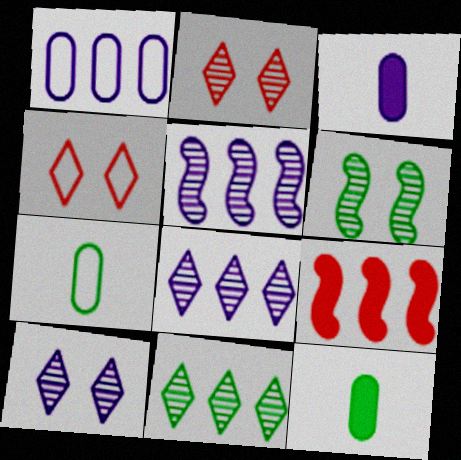[[1, 9, 11], 
[4, 5, 12], 
[7, 9, 10]]